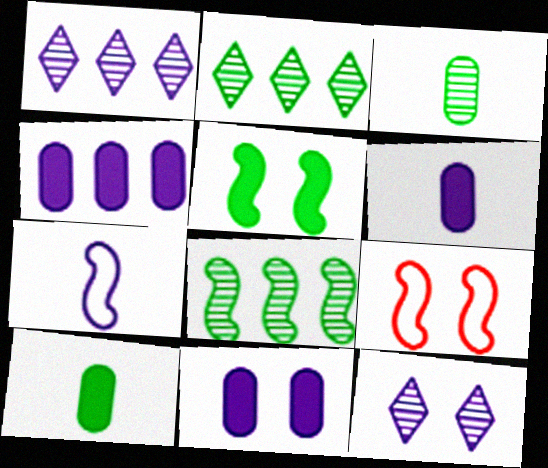[[1, 7, 11], 
[1, 9, 10], 
[2, 6, 9], 
[4, 6, 11], 
[4, 7, 12]]